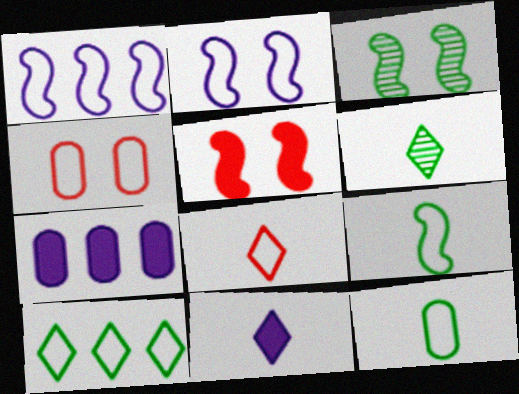[[2, 3, 5], 
[3, 7, 8], 
[6, 8, 11]]